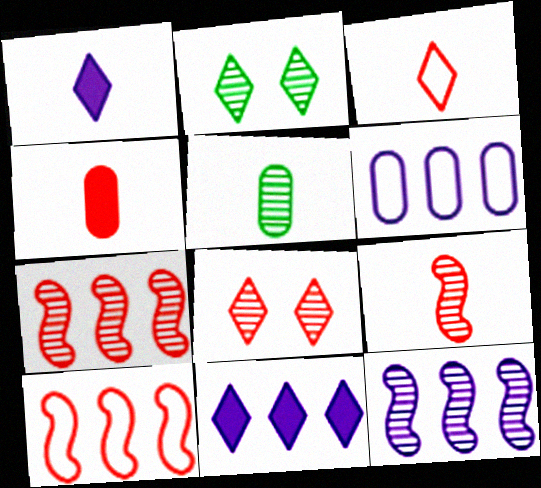[[2, 3, 11], 
[3, 4, 9], 
[4, 8, 10], 
[5, 8, 12], 
[6, 11, 12]]